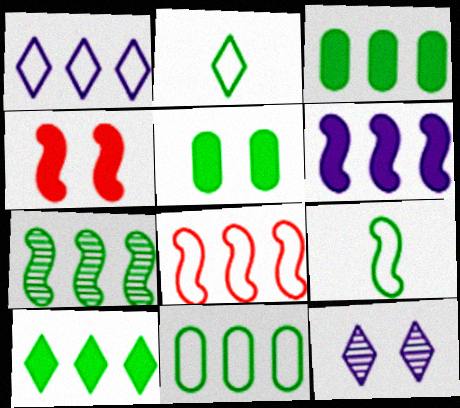[[1, 8, 11], 
[2, 5, 7], 
[6, 7, 8], 
[7, 10, 11]]